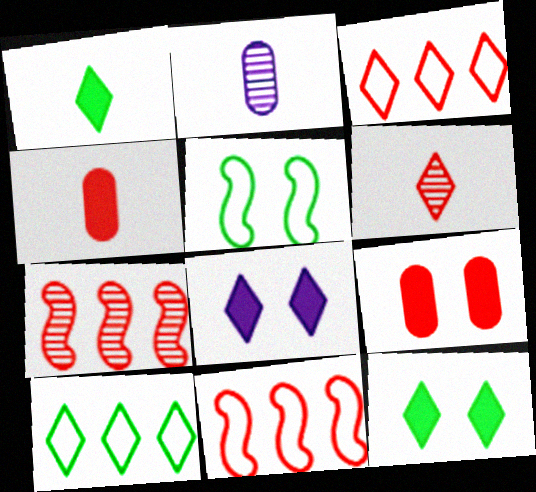[[2, 11, 12], 
[6, 8, 10], 
[6, 9, 11]]